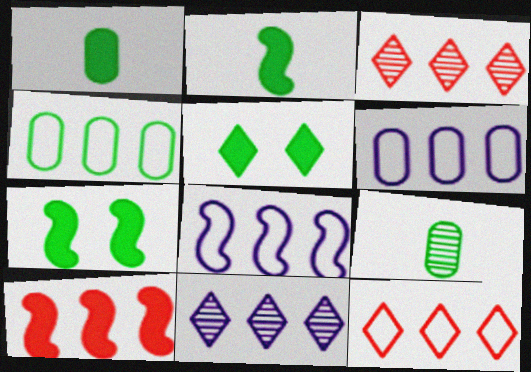[[4, 8, 12], 
[4, 10, 11]]